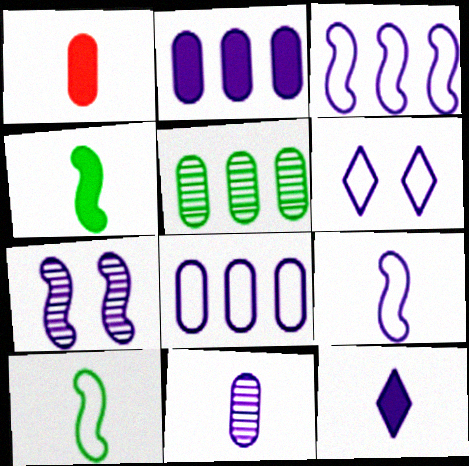[[1, 4, 12], 
[6, 8, 9], 
[7, 8, 12], 
[9, 11, 12]]